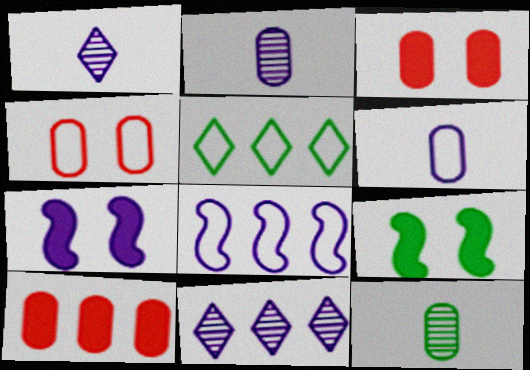[[5, 9, 12], 
[6, 7, 11]]